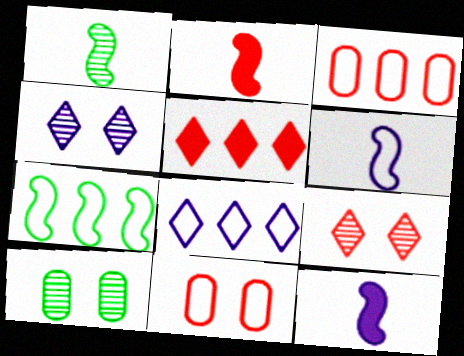[[1, 2, 6], 
[2, 3, 9], 
[2, 8, 10], 
[3, 7, 8], 
[5, 6, 10]]